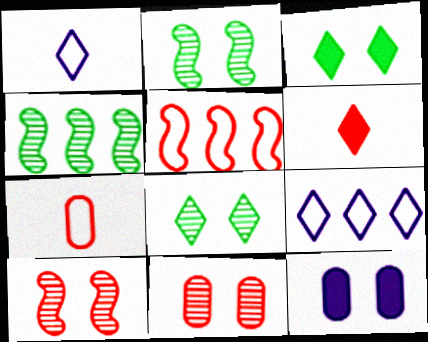[[5, 6, 11], 
[6, 8, 9]]